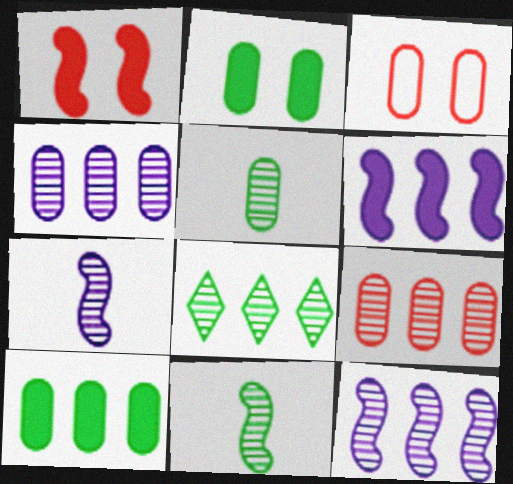[[8, 9, 12]]